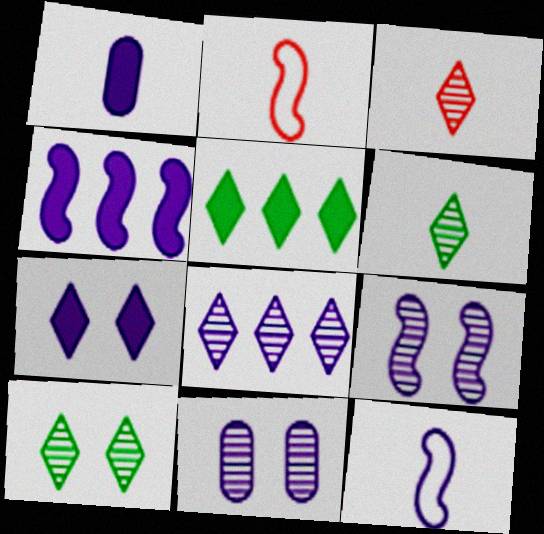[[1, 2, 6], 
[1, 4, 7], 
[2, 5, 11], 
[3, 8, 10], 
[4, 9, 12]]